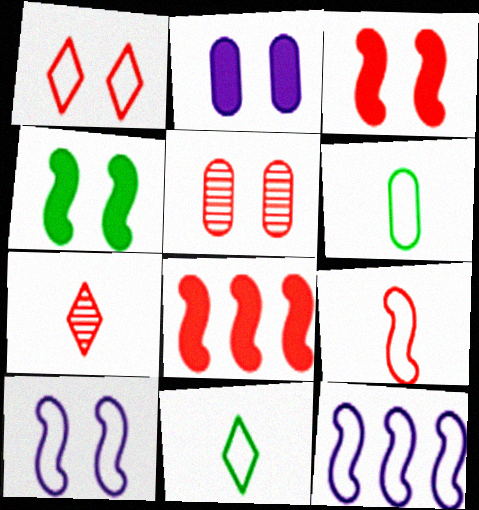[[1, 3, 5], 
[1, 6, 12]]